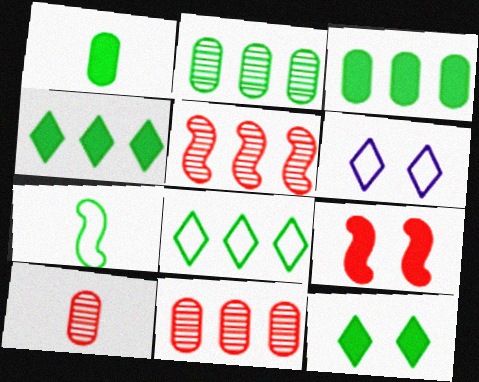[[1, 5, 6], 
[2, 7, 12]]